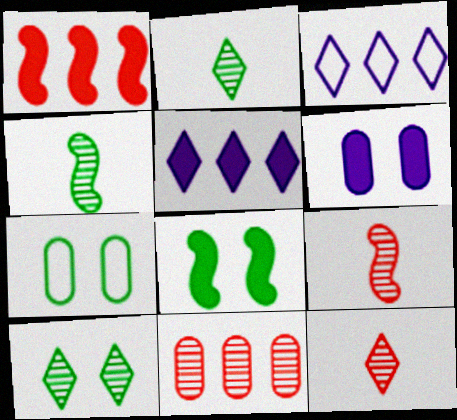[[5, 7, 9], 
[7, 8, 10]]